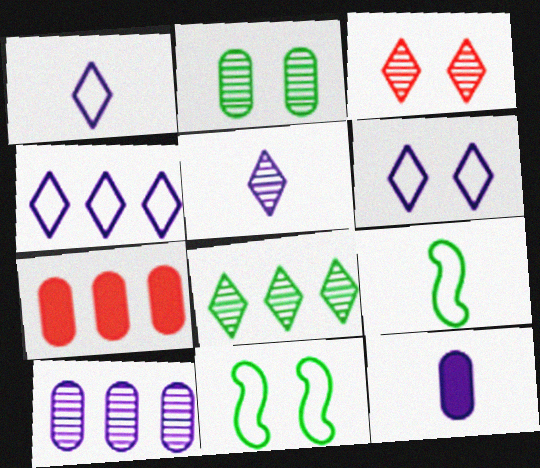[[1, 4, 6], 
[3, 5, 8], 
[5, 7, 11]]